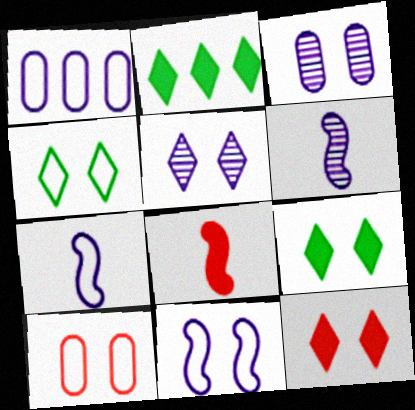[[2, 6, 10], 
[4, 5, 12], 
[4, 10, 11]]